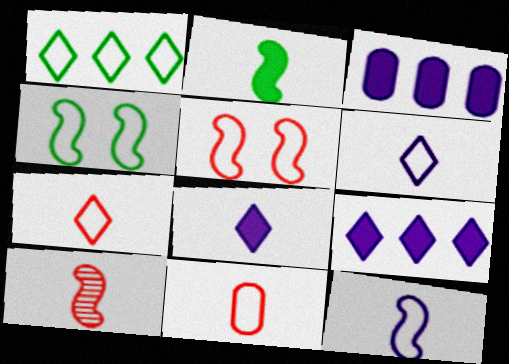[[2, 10, 12]]